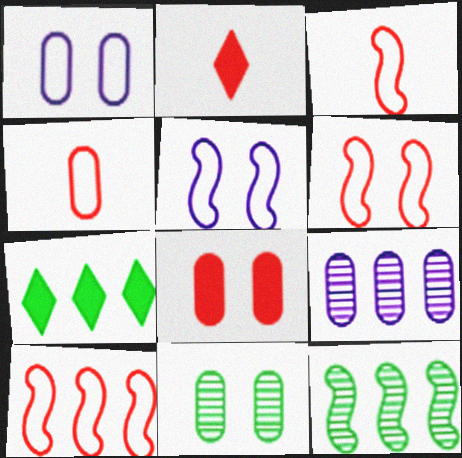[[1, 2, 12], 
[1, 8, 11], 
[3, 6, 10], 
[7, 9, 10]]